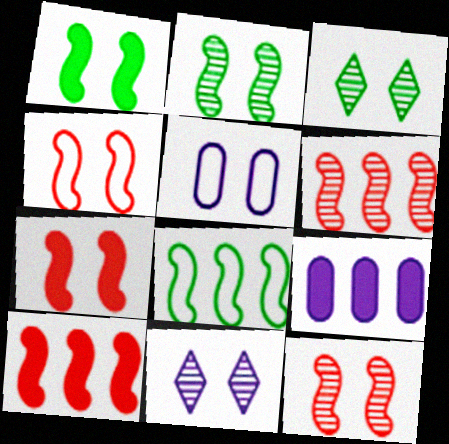[[3, 5, 7], 
[4, 7, 12]]